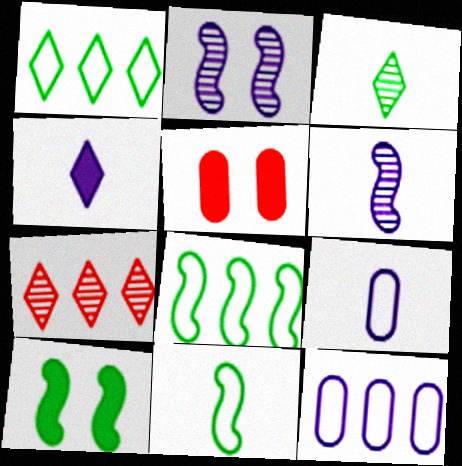[[1, 5, 6], 
[2, 4, 12], 
[4, 6, 9], 
[7, 9, 10]]